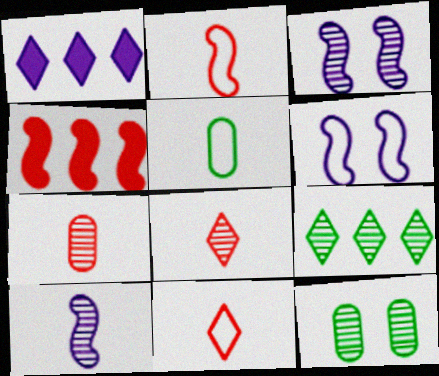[[1, 2, 12], 
[3, 7, 9]]